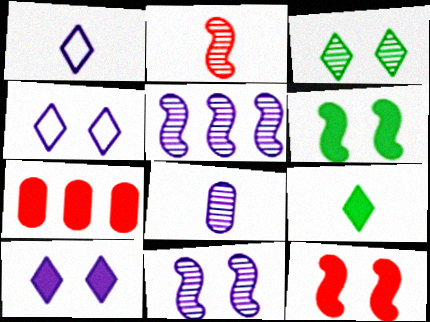[]